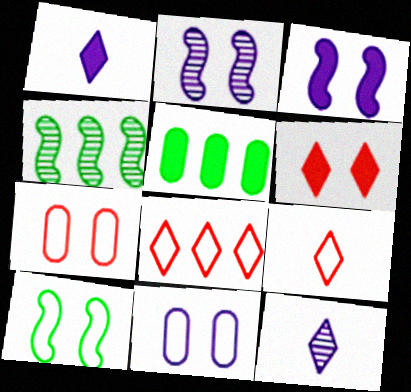[[1, 4, 7], 
[2, 5, 9]]